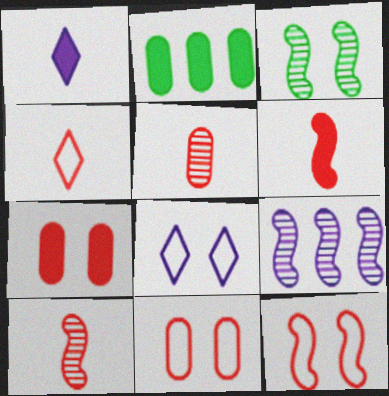[[2, 8, 10], 
[3, 7, 8], 
[3, 9, 10], 
[4, 5, 6]]